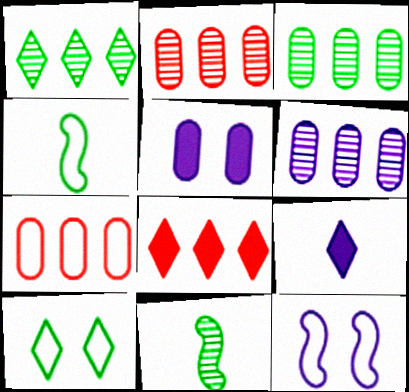[[2, 3, 6], 
[6, 9, 12]]